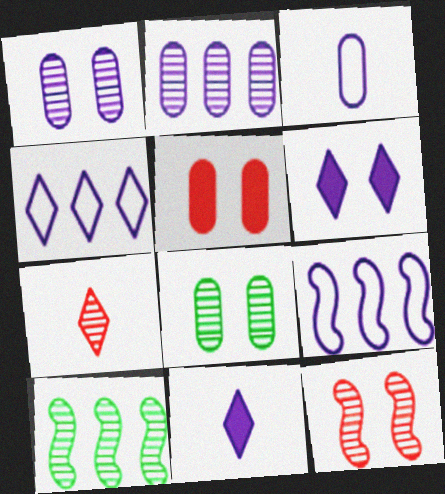[[1, 7, 10], 
[1, 9, 11]]